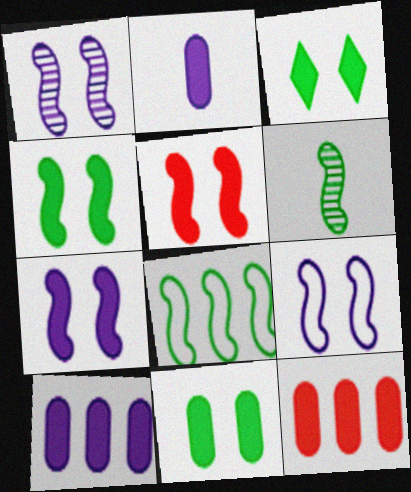[[1, 7, 9], 
[2, 11, 12], 
[3, 4, 11], 
[4, 5, 7], 
[4, 6, 8]]